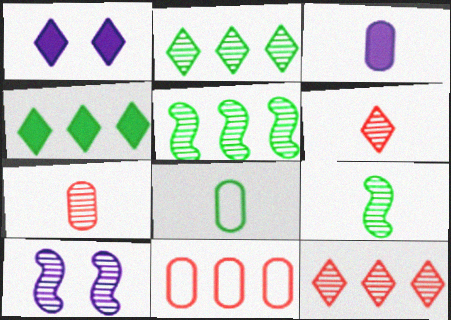[[1, 9, 11], 
[2, 7, 10], 
[3, 7, 8]]